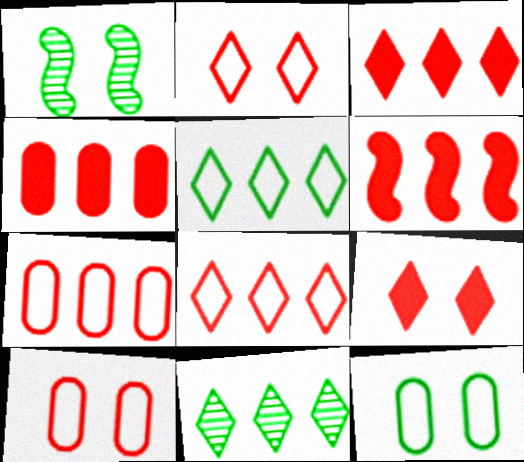[[3, 4, 6]]